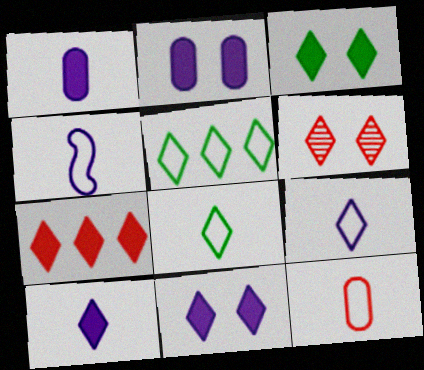[[3, 7, 10], 
[4, 8, 12], 
[5, 6, 10]]